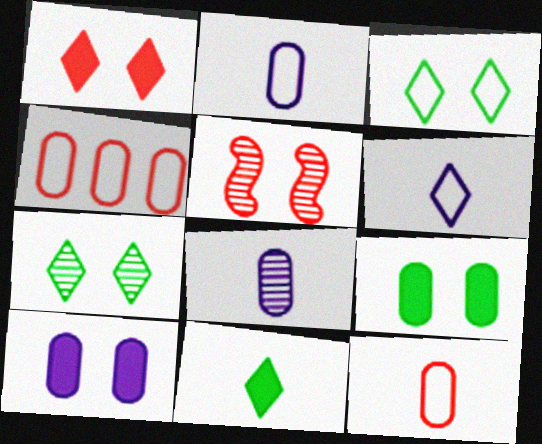[[3, 5, 10], 
[4, 8, 9]]